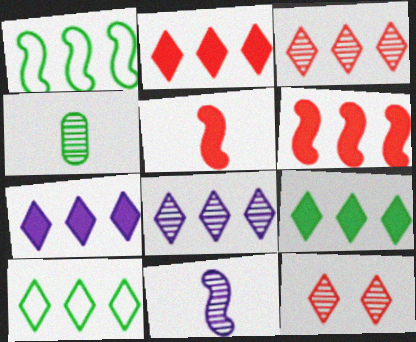[[2, 7, 9], 
[2, 8, 10], 
[3, 7, 10]]